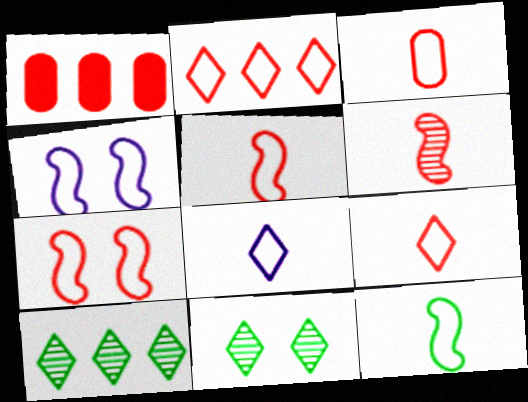[[2, 3, 7], 
[3, 5, 9], 
[3, 8, 12]]